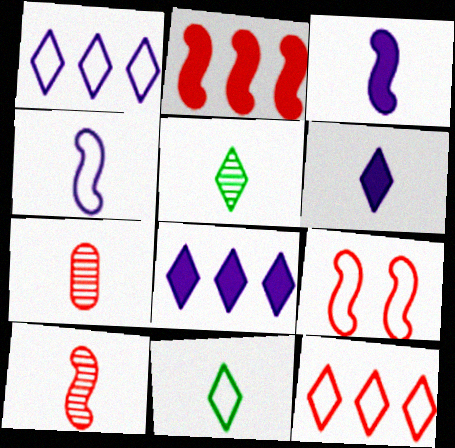[[2, 9, 10], 
[3, 7, 11]]